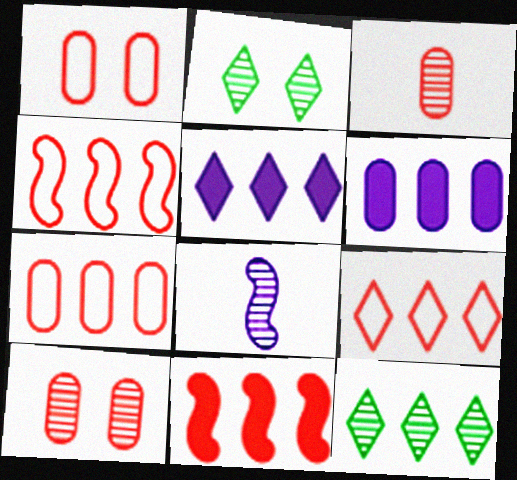[[4, 6, 12], 
[4, 7, 9], 
[5, 9, 12], 
[8, 10, 12]]